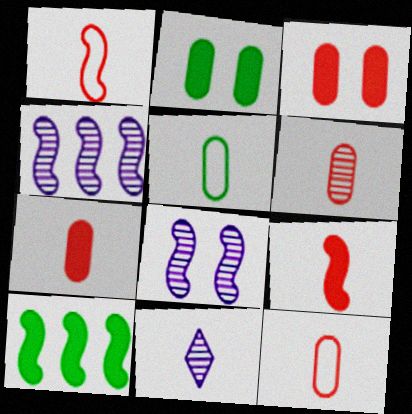[[1, 8, 10], 
[5, 9, 11], 
[6, 7, 12]]